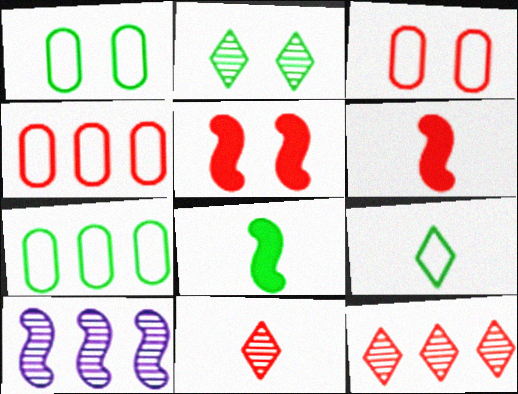[[2, 7, 8], 
[3, 6, 12], 
[4, 5, 11]]